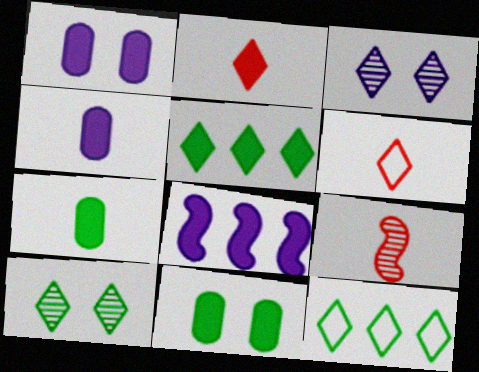[[1, 9, 12], 
[2, 3, 12], 
[2, 8, 11], 
[3, 5, 6]]